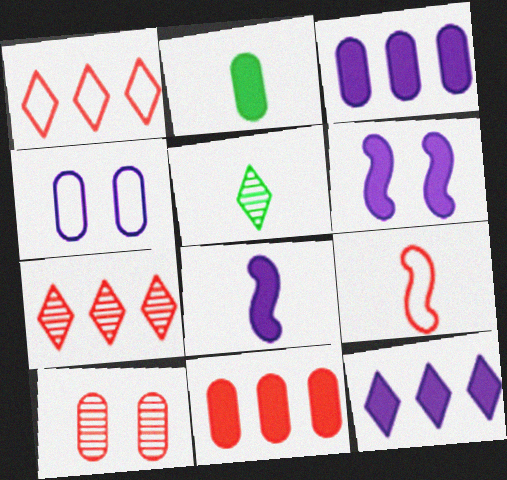[]